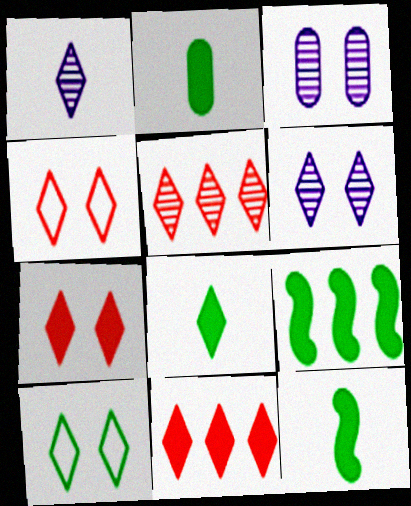[[1, 10, 11], 
[2, 8, 12], 
[6, 7, 10]]